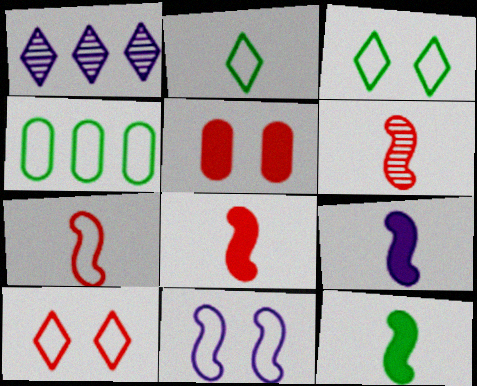[[6, 7, 8], 
[8, 9, 12]]